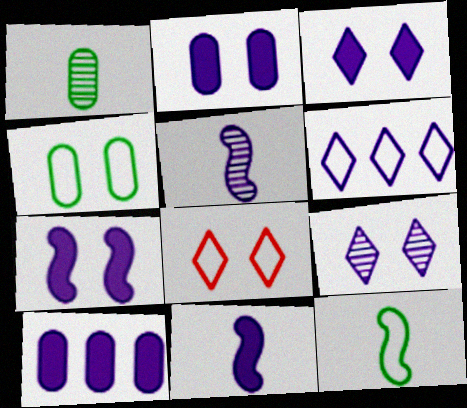[[2, 3, 7], 
[2, 5, 6], 
[3, 10, 11]]